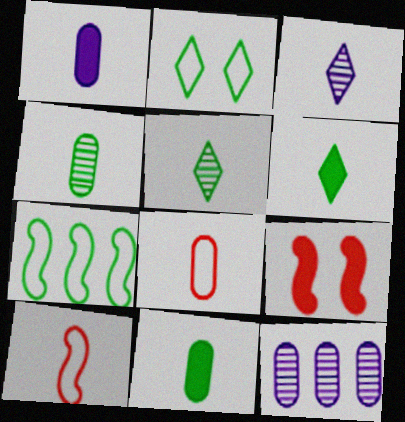[[1, 4, 8], 
[1, 5, 10], 
[3, 10, 11]]